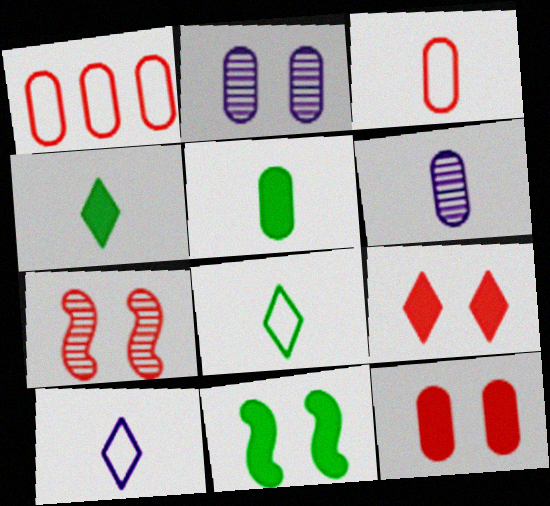[[1, 2, 5], 
[3, 5, 6]]